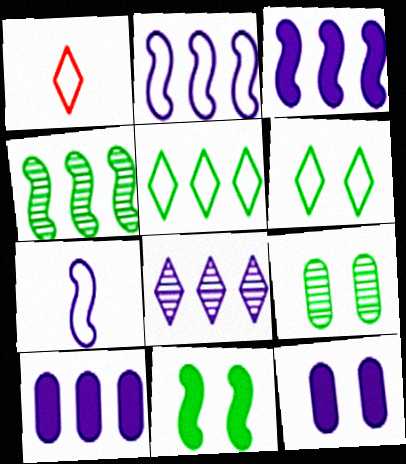[[1, 3, 9], 
[1, 4, 12], 
[2, 8, 10], 
[6, 9, 11], 
[7, 8, 12]]